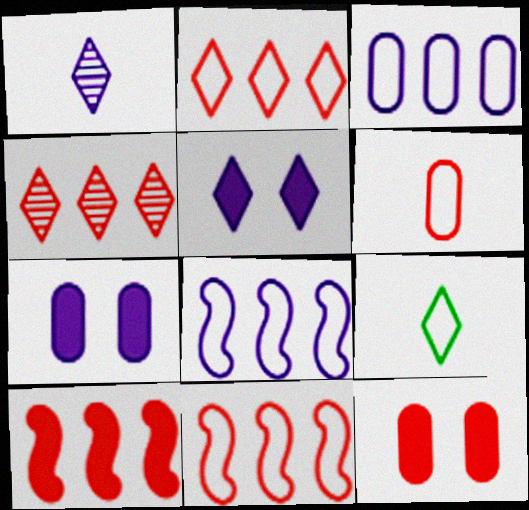[[1, 7, 8], 
[4, 5, 9]]